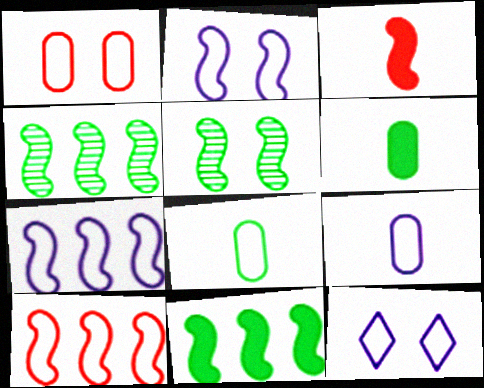[[2, 3, 4], 
[3, 5, 7], 
[7, 9, 12], 
[8, 10, 12]]